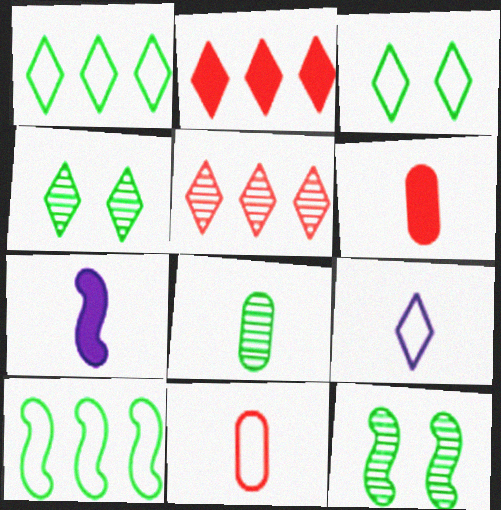[[2, 4, 9]]